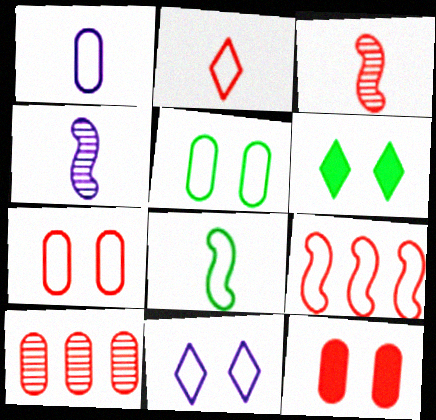[[1, 2, 8], 
[2, 7, 9]]